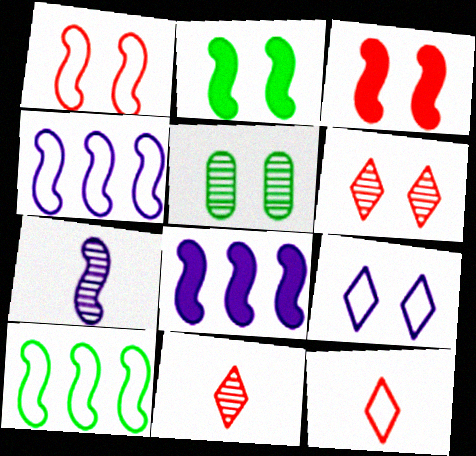[[3, 5, 9], 
[3, 7, 10], 
[5, 8, 12]]